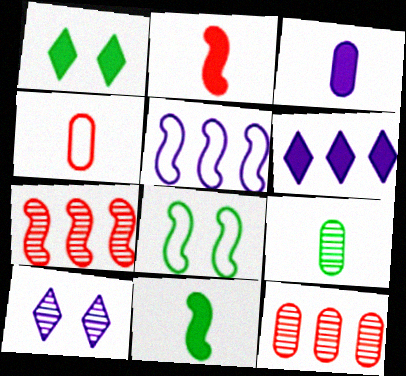[[3, 4, 9], 
[3, 5, 10], 
[7, 9, 10]]